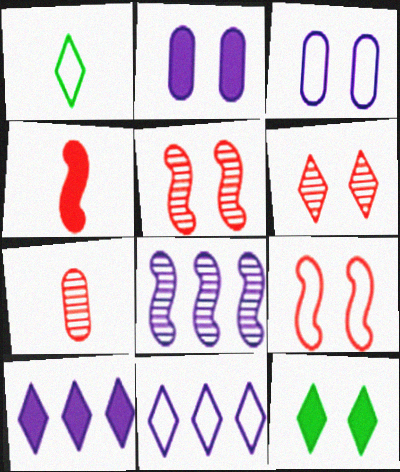[[1, 6, 10], 
[3, 5, 12]]